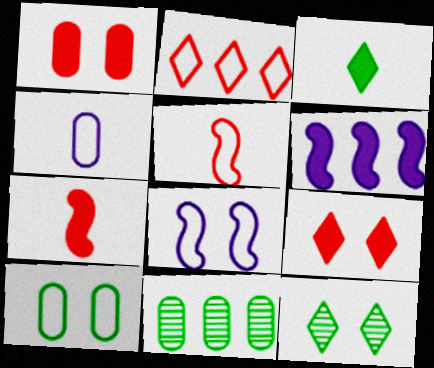[[1, 3, 6], 
[1, 4, 11], 
[1, 8, 12], 
[2, 6, 11]]